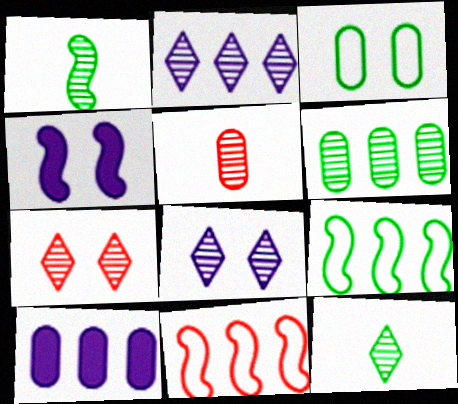[[1, 4, 11], 
[2, 7, 12], 
[3, 4, 7], 
[3, 5, 10]]